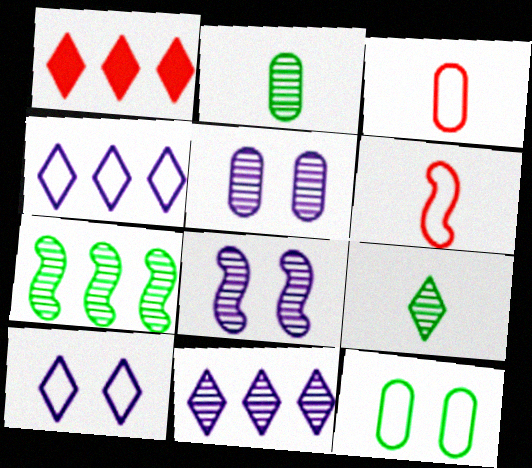[[1, 9, 10], 
[4, 6, 12]]